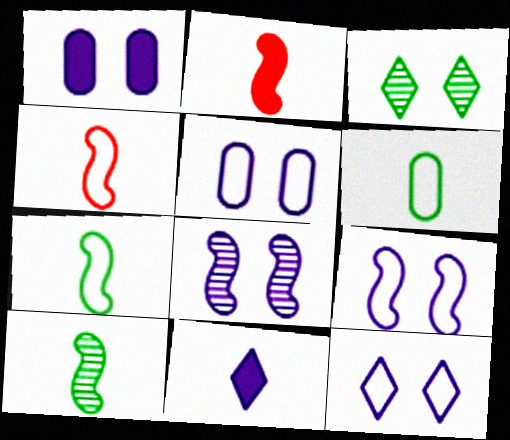[[1, 8, 12], 
[5, 9, 12]]